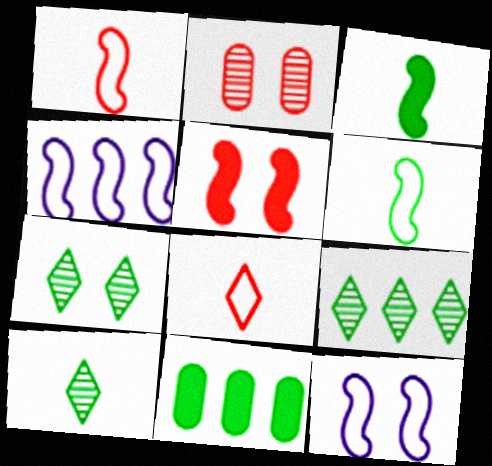[[6, 7, 11], 
[7, 9, 10]]